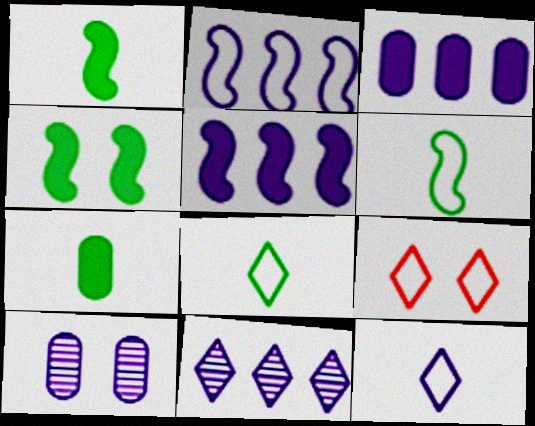[[2, 3, 11], 
[4, 9, 10], 
[5, 10, 12]]